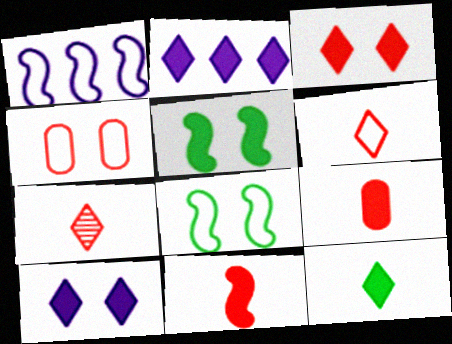[[2, 3, 12], 
[2, 5, 9]]